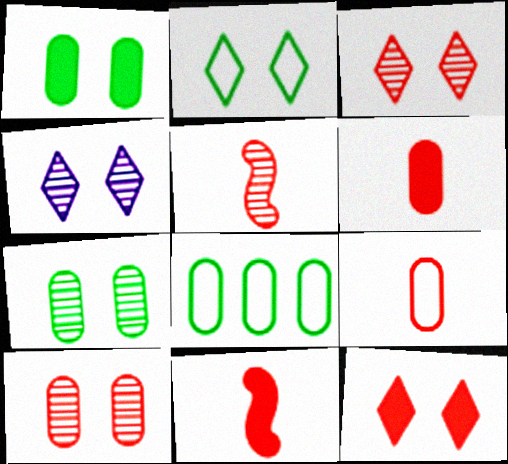[[2, 4, 12], 
[4, 8, 11]]